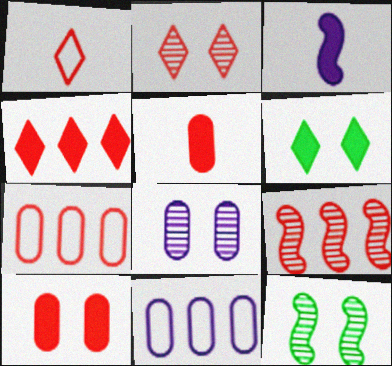[[1, 2, 4], 
[1, 9, 10], 
[2, 8, 12], 
[4, 7, 9]]